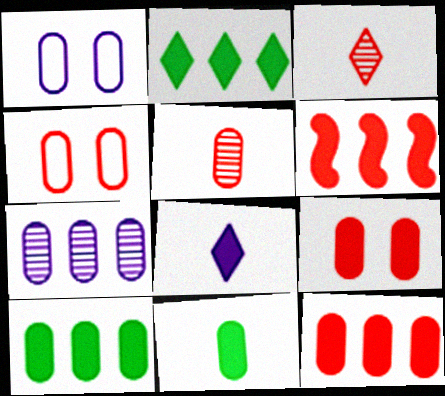[[1, 5, 10], 
[3, 4, 6], 
[4, 5, 12], 
[4, 7, 11]]